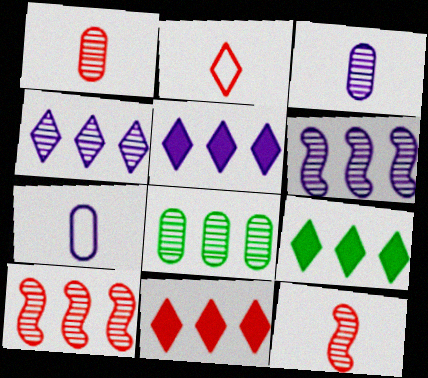[[4, 8, 10], 
[5, 9, 11]]